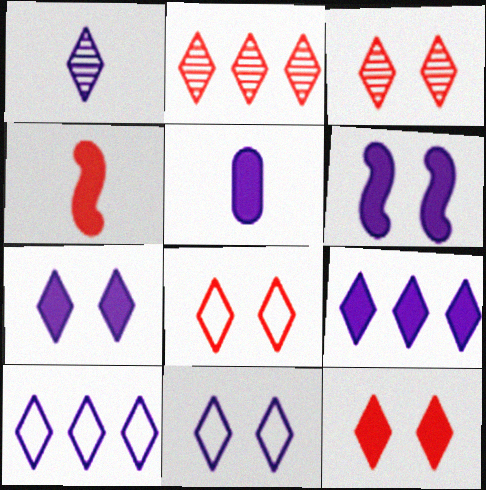[[1, 7, 10], 
[1, 9, 11], 
[3, 8, 12], 
[5, 6, 9]]